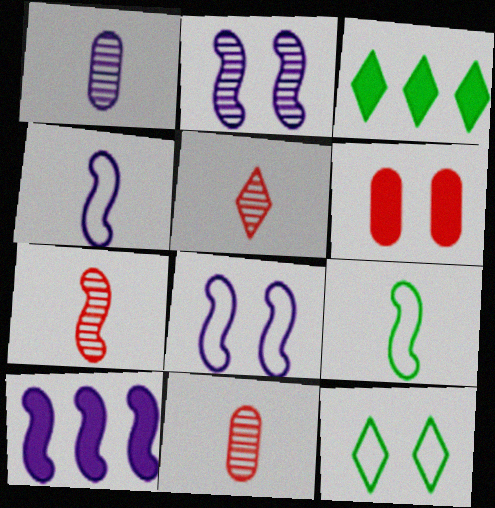[[2, 4, 10], 
[2, 6, 12], 
[3, 8, 11], 
[5, 7, 11], 
[10, 11, 12]]